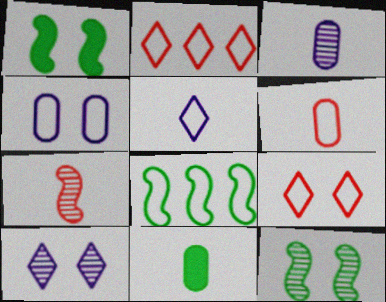[[1, 2, 3], 
[3, 6, 11], 
[5, 7, 11]]